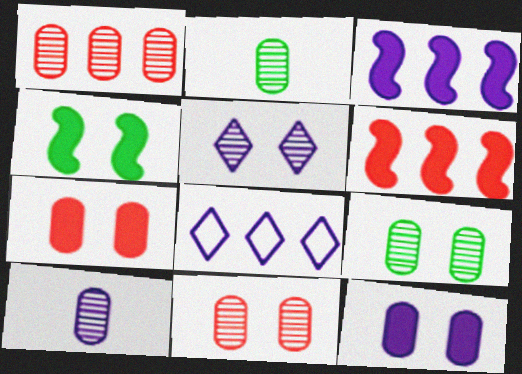[[1, 9, 10]]